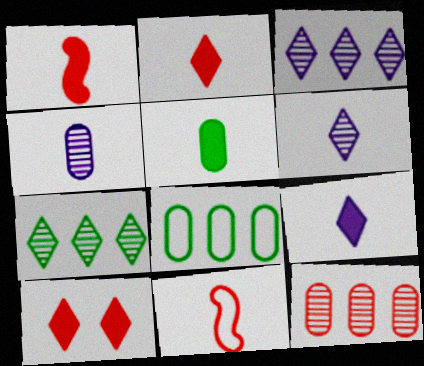[[1, 5, 9], 
[5, 6, 11], 
[10, 11, 12]]